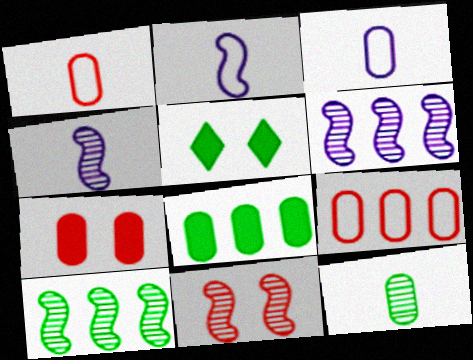[[1, 5, 6], 
[4, 5, 9], 
[4, 10, 11]]